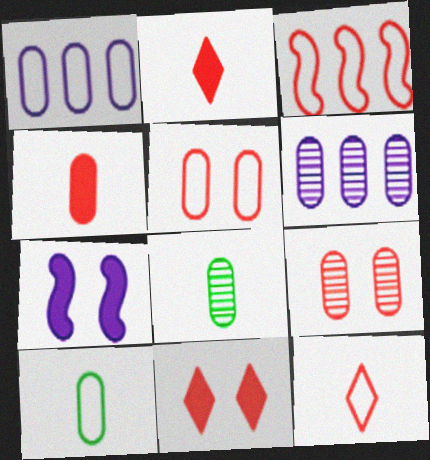[[1, 5, 10], 
[2, 3, 9], 
[3, 5, 12], 
[6, 8, 9]]